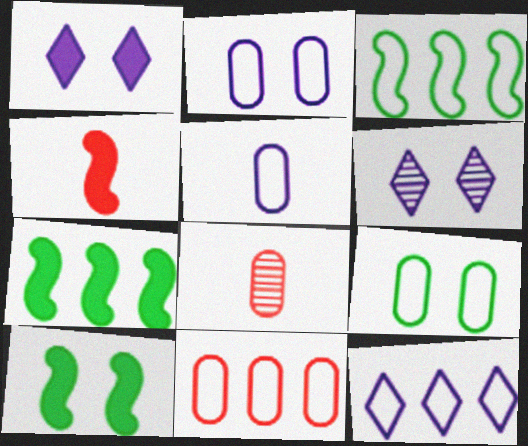[[1, 3, 8], 
[3, 11, 12], 
[5, 9, 11], 
[8, 10, 12]]